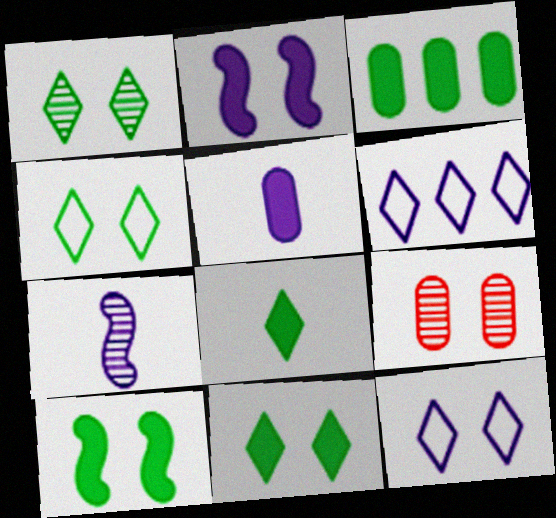[[1, 4, 11], 
[2, 4, 9], 
[3, 8, 10], 
[9, 10, 12]]